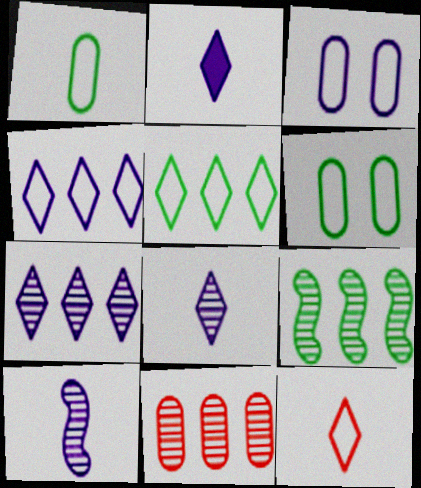[[7, 9, 11]]